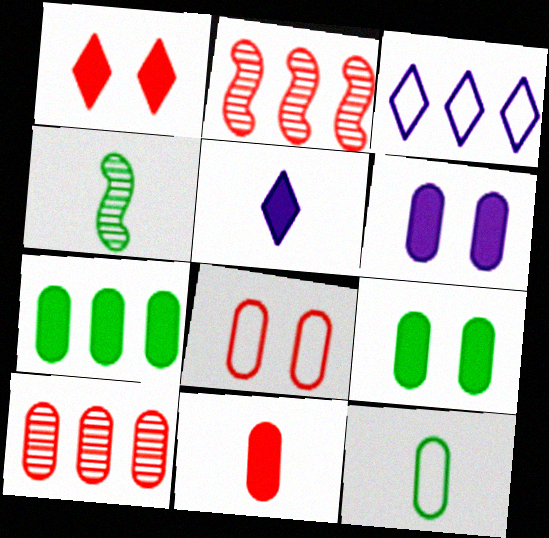[[2, 3, 7], 
[6, 7, 11], 
[6, 10, 12], 
[8, 10, 11]]